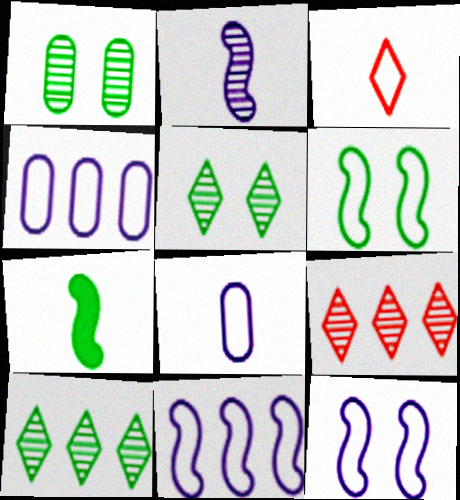[[1, 2, 9], 
[3, 4, 6]]